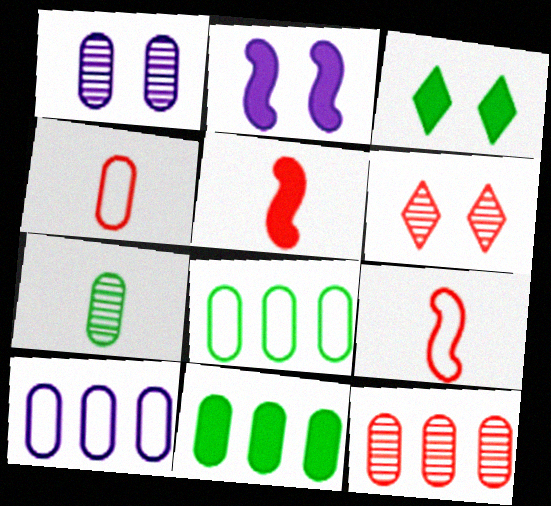[[1, 4, 11], 
[1, 7, 12], 
[10, 11, 12]]